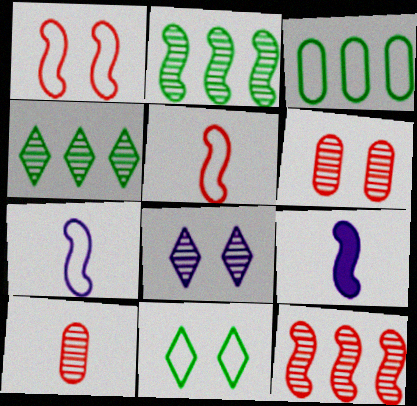[[1, 2, 9], 
[2, 8, 10]]